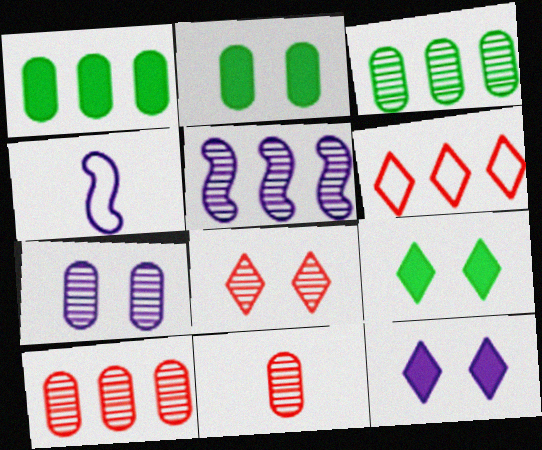[[1, 4, 8], 
[1, 5, 6], 
[3, 7, 11], 
[4, 9, 10]]